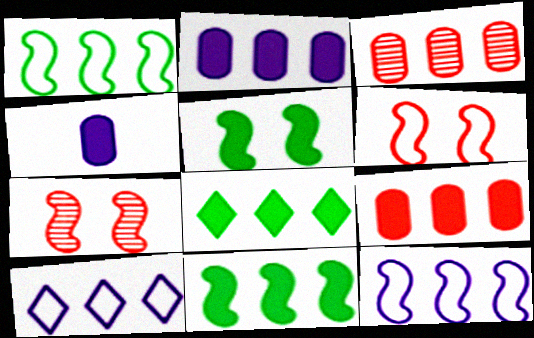[[3, 8, 12], 
[3, 10, 11]]